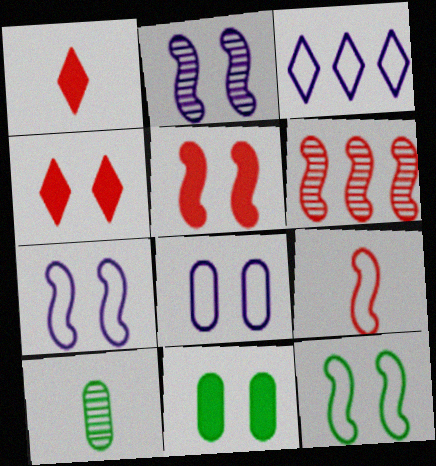[[2, 5, 12], 
[3, 5, 10], 
[5, 6, 9]]